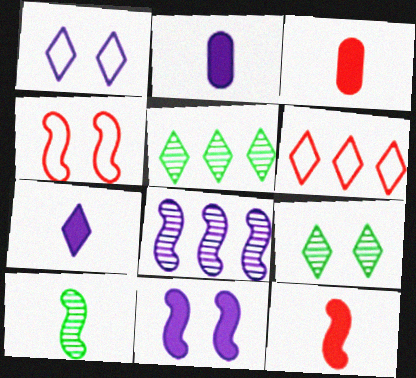[[1, 2, 8], 
[2, 4, 5], 
[6, 7, 9]]